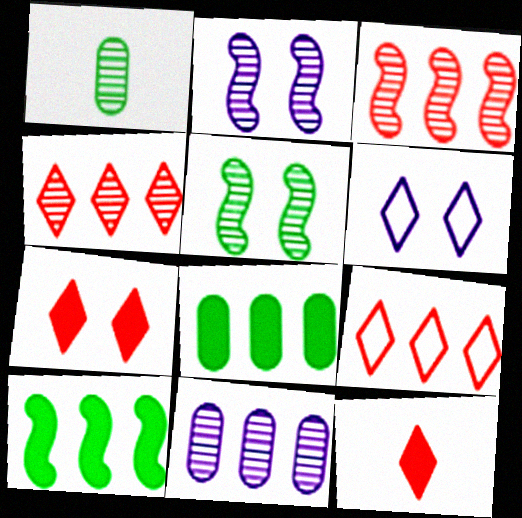[[1, 2, 4], 
[9, 10, 11]]